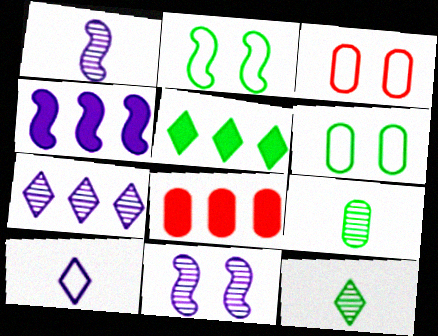[[1, 3, 5], 
[2, 5, 9], 
[3, 4, 12], 
[4, 5, 8]]